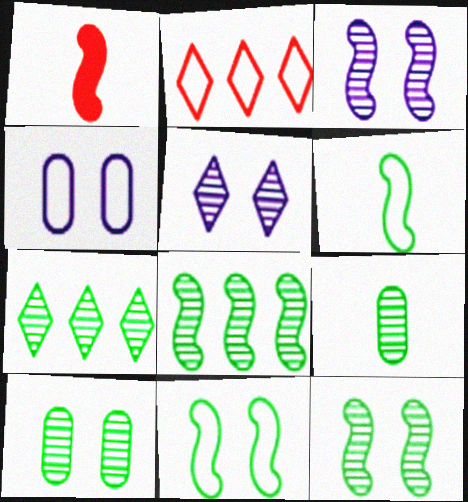[[1, 4, 7], 
[2, 4, 6], 
[7, 9, 12]]